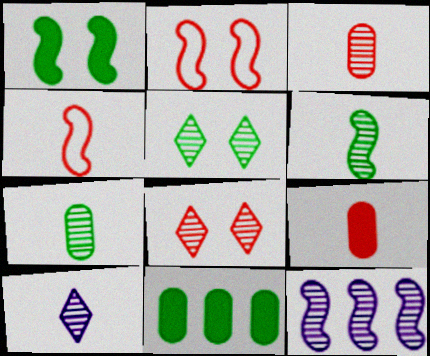[[1, 4, 12], 
[2, 10, 11], 
[3, 5, 12], 
[3, 6, 10], 
[7, 8, 12]]